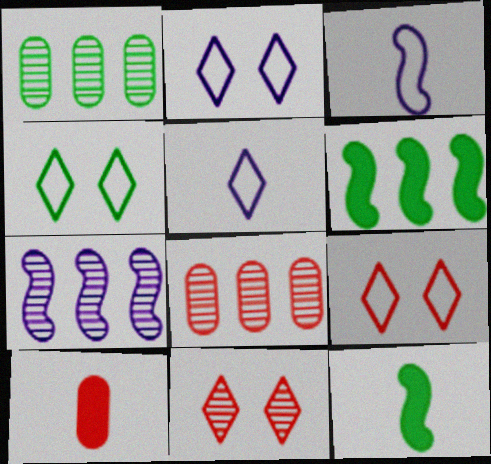[[1, 4, 12], 
[2, 4, 9], 
[2, 8, 12], 
[4, 7, 10]]